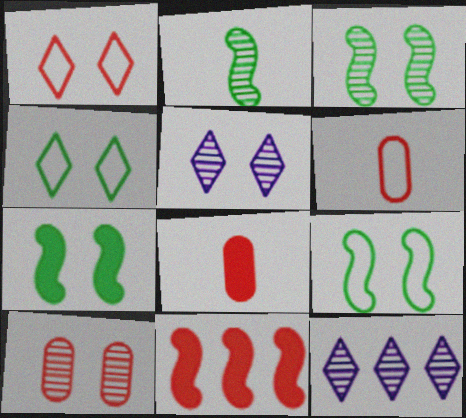[[2, 10, 12], 
[3, 5, 10], 
[3, 7, 9], 
[6, 7, 12], 
[8, 9, 12]]